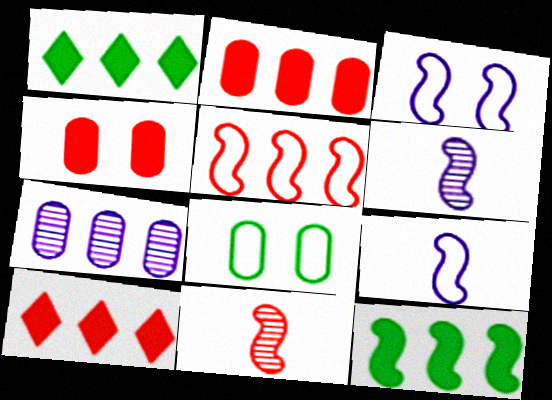[[1, 5, 7], 
[3, 11, 12], 
[6, 8, 10]]